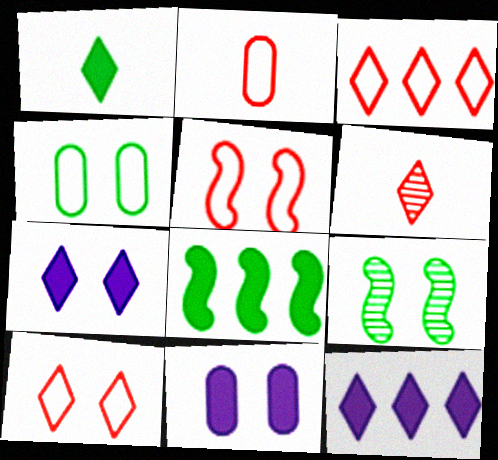[[2, 3, 5], 
[2, 9, 12], 
[9, 10, 11]]